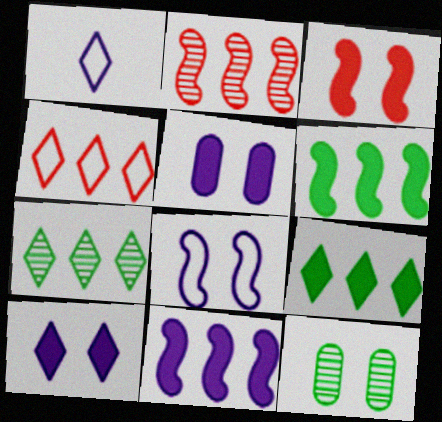[]